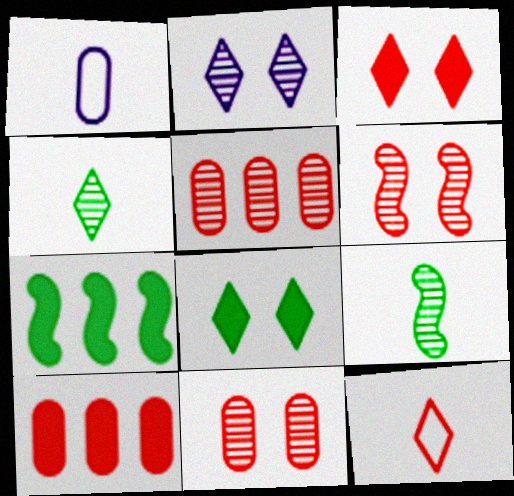[[2, 5, 9], 
[6, 10, 12]]